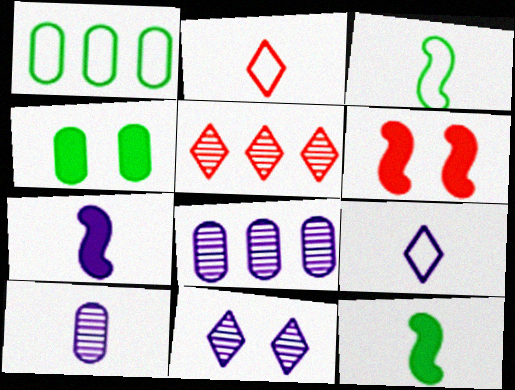[[2, 10, 12], 
[7, 9, 10]]